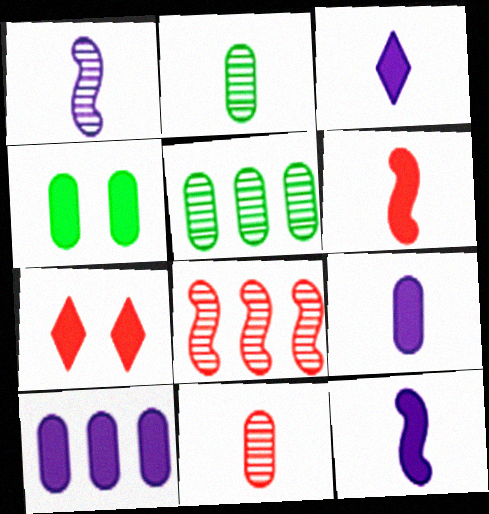[[3, 9, 12]]